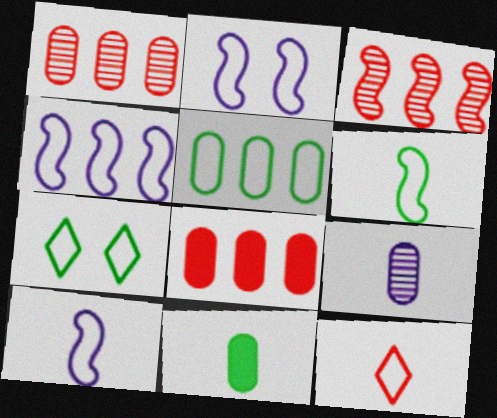[[2, 4, 10], 
[2, 5, 12], 
[5, 6, 7]]